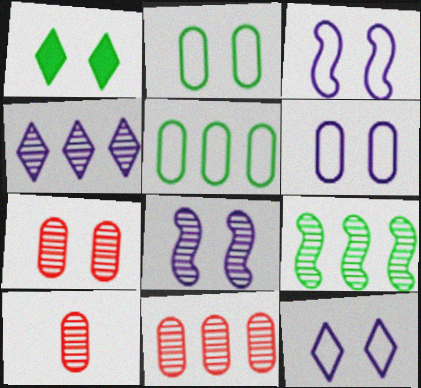[[1, 3, 7], 
[3, 6, 12], 
[4, 9, 11], 
[7, 10, 11]]